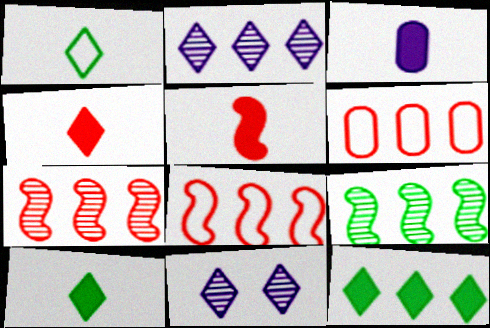[[3, 5, 10]]